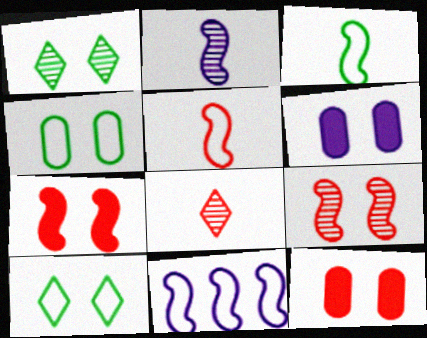[[6, 9, 10]]